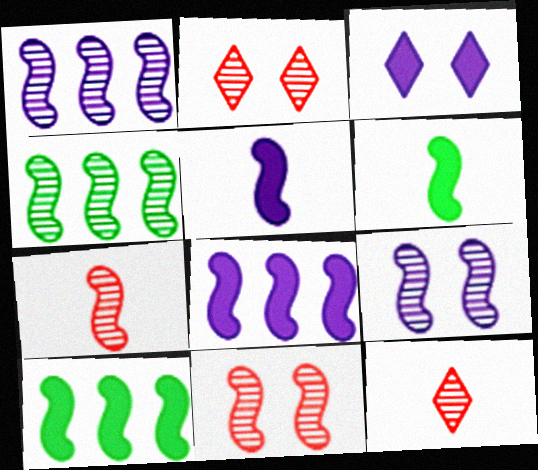[[4, 7, 9]]